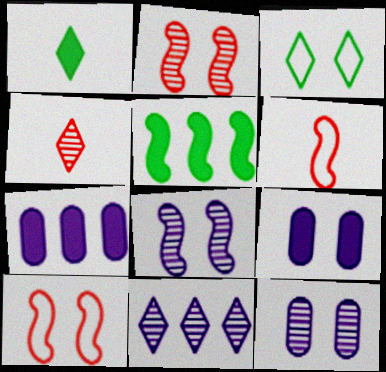[[2, 3, 9], 
[5, 6, 8]]